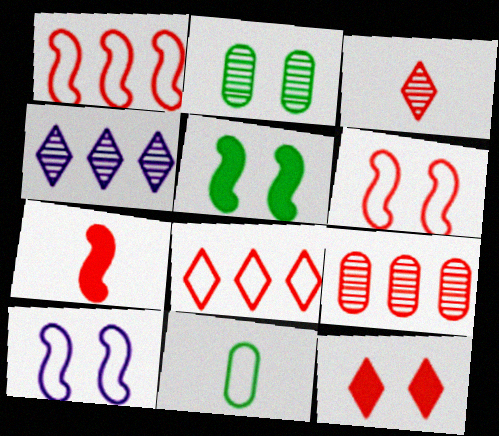[[2, 10, 12], 
[3, 8, 12], 
[8, 10, 11]]